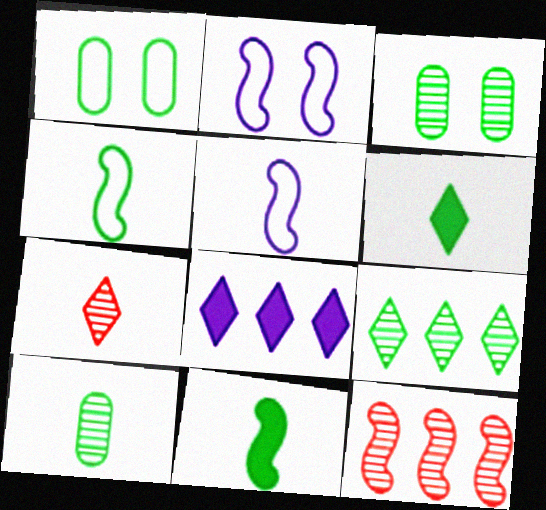[[1, 9, 11], 
[2, 11, 12], 
[4, 6, 10]]